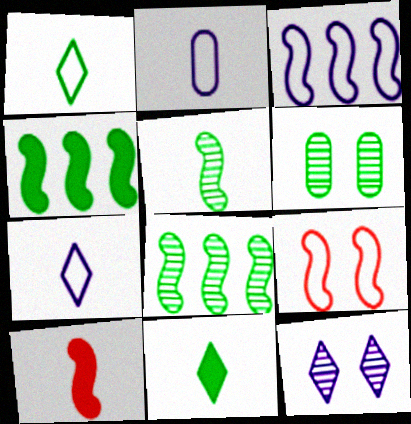[[1, 4, 6]]